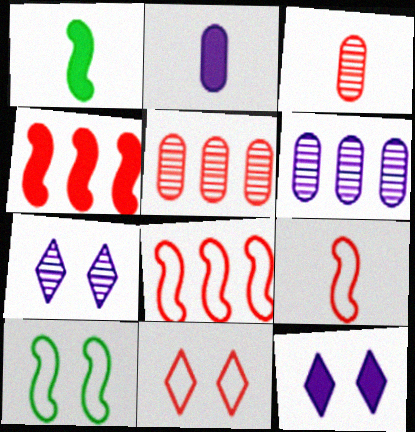[[1, 6, 11], 
[3, 4, 11]]